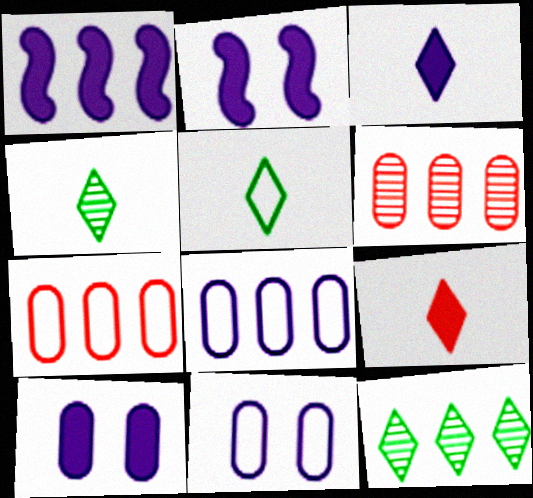[[1, 3, 10], 
[1, 7, 12], 
[2, 4, 7], 
[2, 5, 6]]